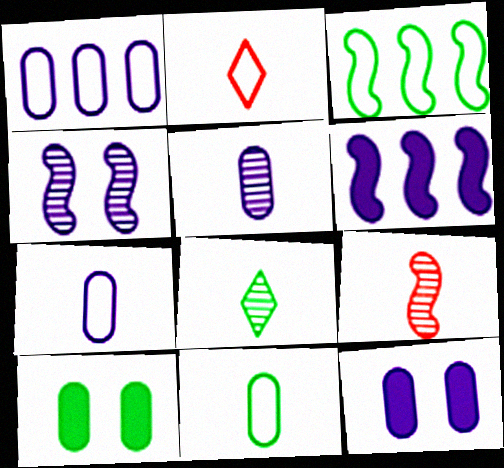[[1, 5, 12], 
[3, 8, 10], 
[5, 8, 9]]